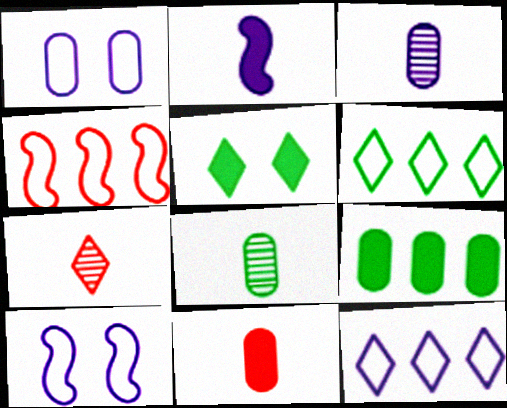[[3, 4, 5], 
[5, 7, 12], 
[7, 9, 10]]